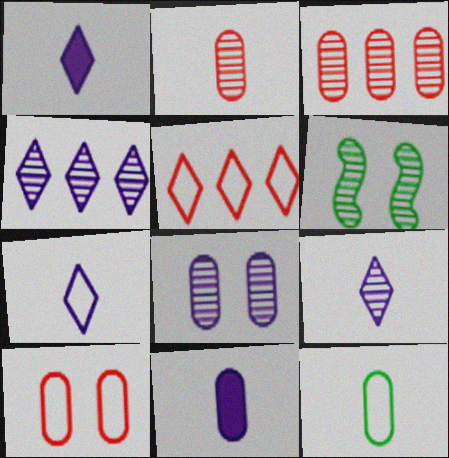[[1, 7, 9], 
[2, 4, 6], 
[2, 11, 12], 
[3, 6, 9], 
[5, 6, 11]]